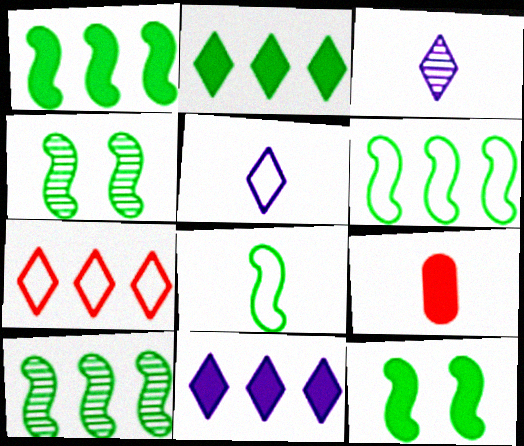[[1, 4, 8], 
[1, 6, 10], 
[3, 8, 9], 
[8, 10, 12], 
[9, 11, 12]]